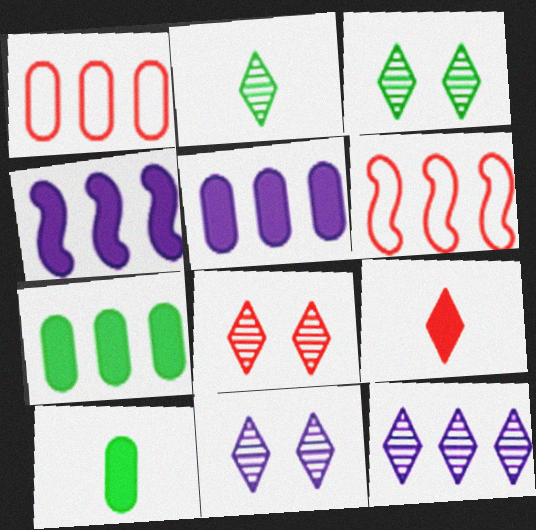[[2, 8, 12], 
[3, 8, 11], 
[6, 7, 12], 
[6, 10, 11]]